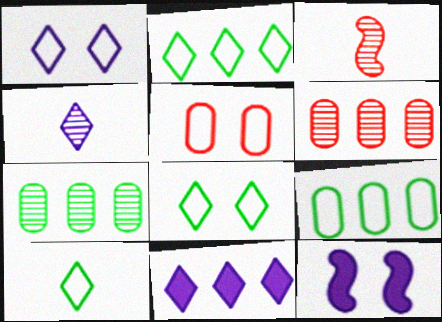[[1, 4, 11], 
[2, 8, 10], 
[6, 10, 12]]